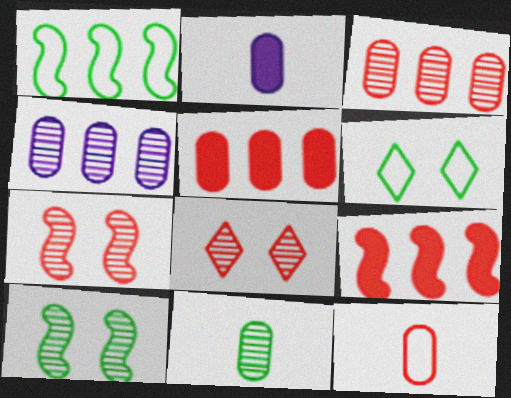[[1, 2, 8], 
[2, 11, 12], 
[8, 9, 12]]